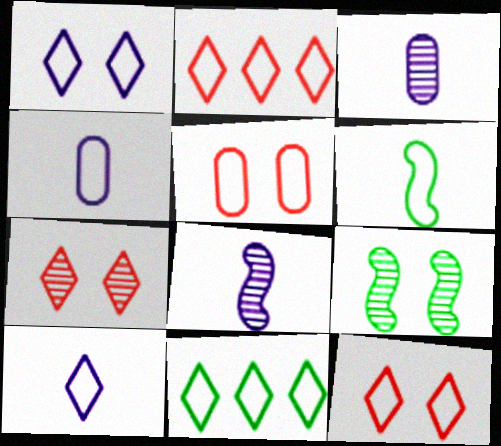[[10, 11, 12]]